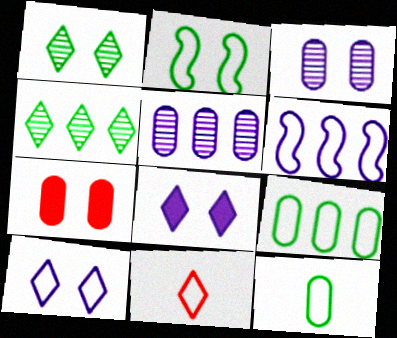[[4, 8, 11], 
[5, 7, 12]]